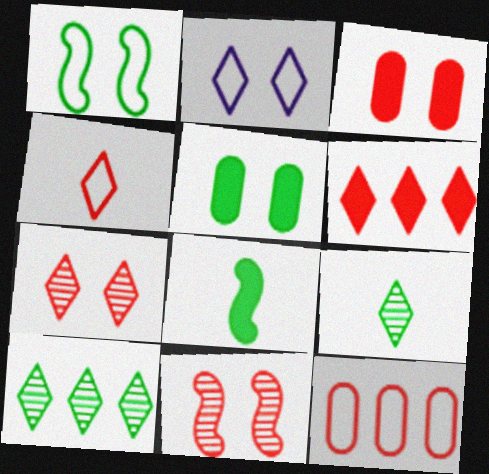[[2, 5, 11], 
[2, 6, 9], 
[4, 6, 7]]